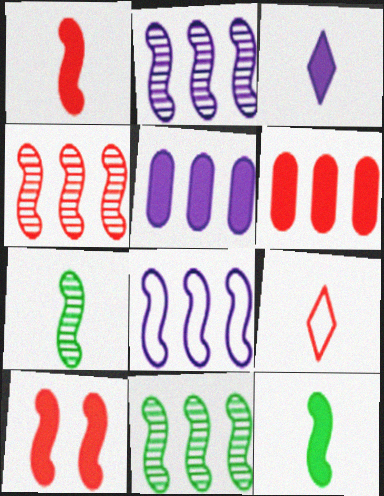[[2, 4, 11], 
[7, 8, 10]]